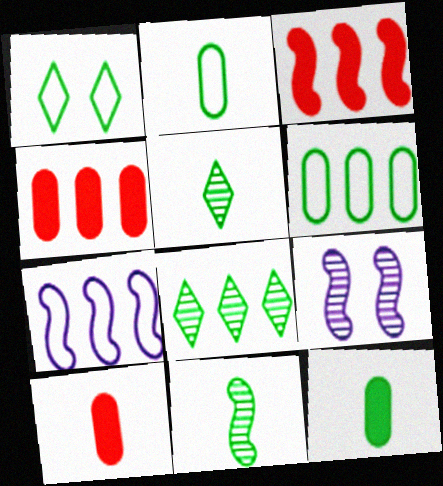[[4, 7, 8]]